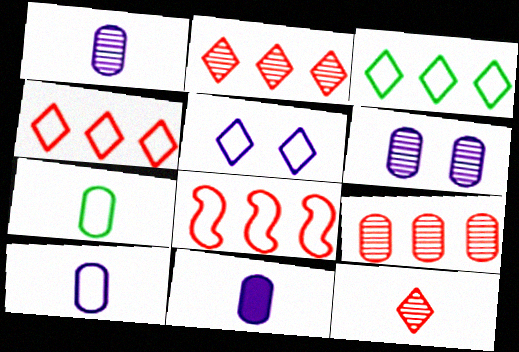[[1, 10, 11], 
[5, 7, 8]]